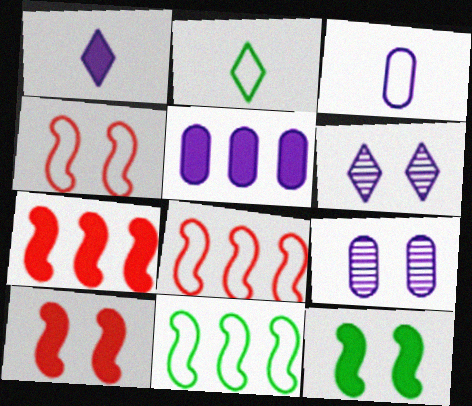[[2, 7, 9], 
[3, 5, 9]]